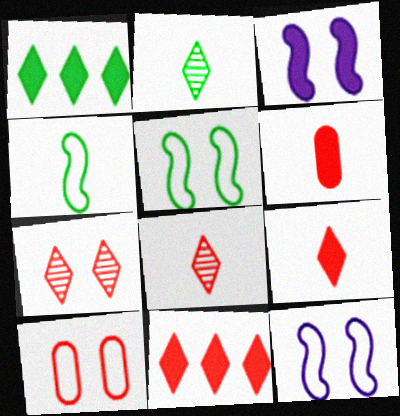[[1, 3, 6]]